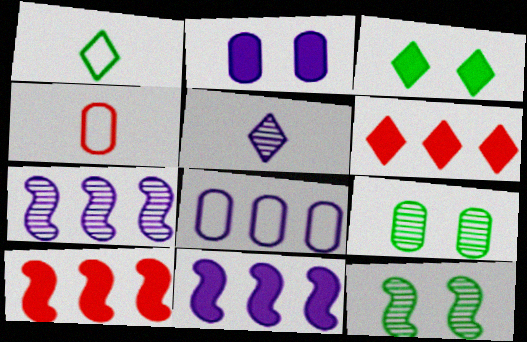[[3, 4, 7]]